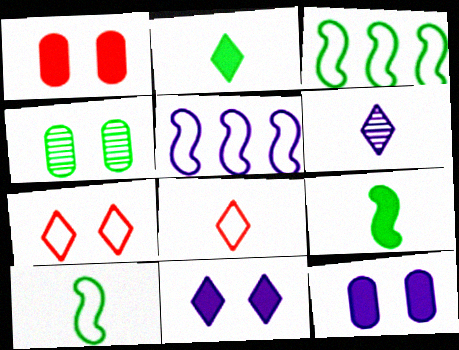[[1, 3, 6], 
[2, 3, 4], 
[2, 6, 8], 
[5, 6, 12]]